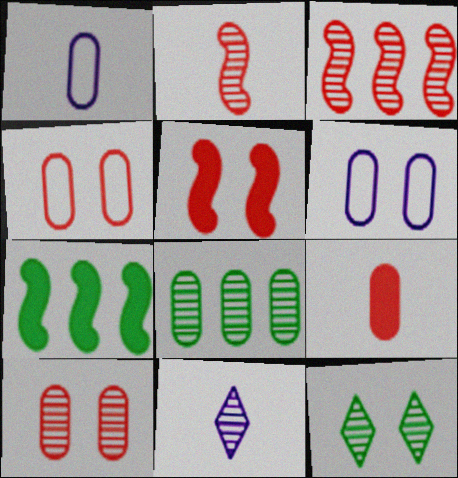[[4, 7, 11], 
[5, 6, 12], 
[6, 8, 9]]